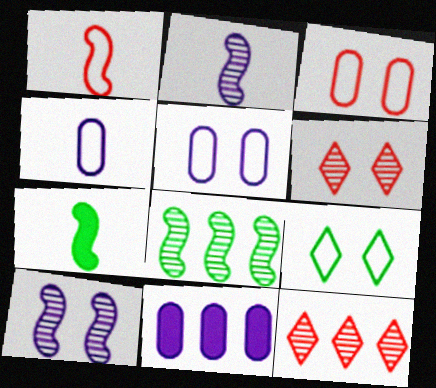[[1, 2, 7], 
[5, 7, 12]]